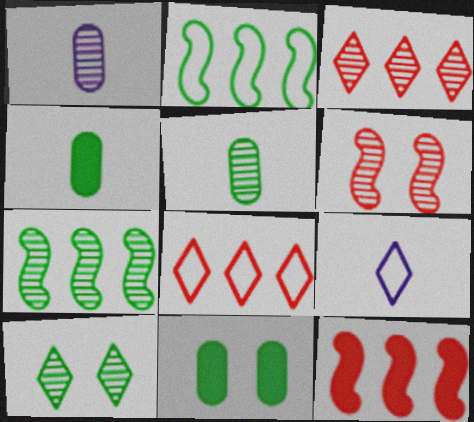[[2, 4, 10], 
[5, 7, 10]]